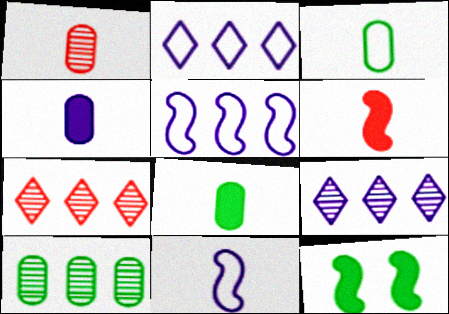[[1, 2, 12], 
[1, 3, 4]]